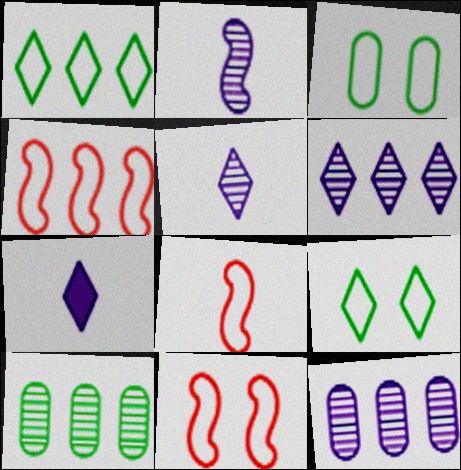[[4, 8, 11], 
[7, 10, 11]]